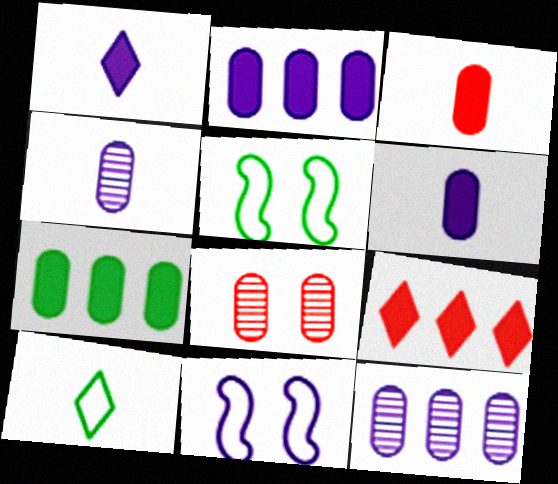[[1, 11, 12], 
[4, 5, 9]]